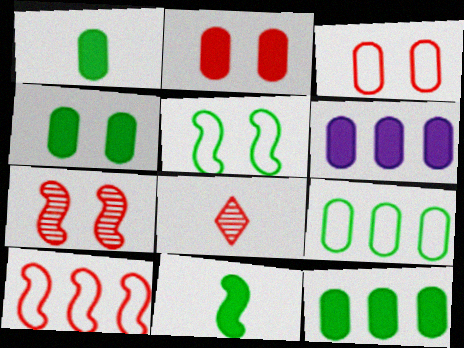[[1, 2, 6], 
[1, 4, 12], 
[2, 8, 10], 
[5, 6, 8]]